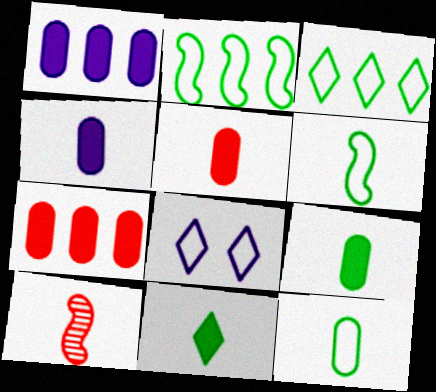[[4, 5, 9]]